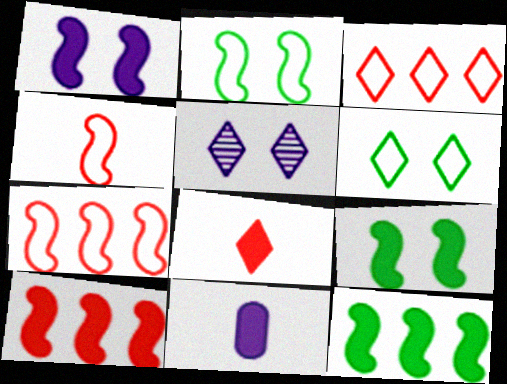[]